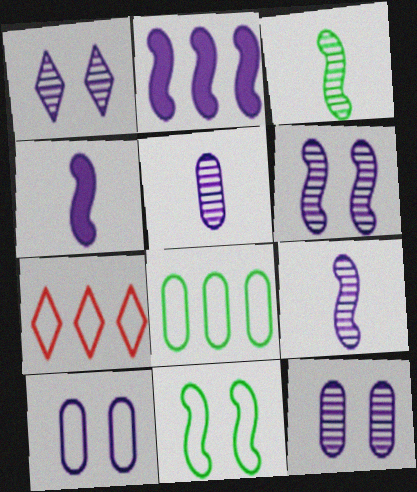[[1, 6, 12]]